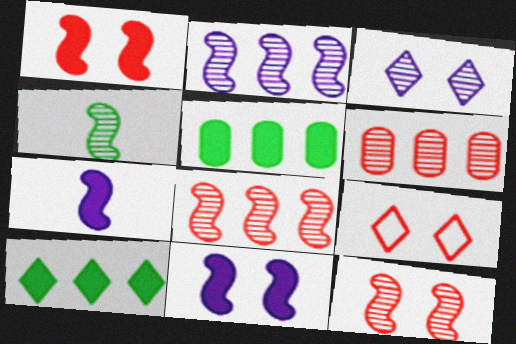[[2, 4, 12], 
[3, 4, 6]]